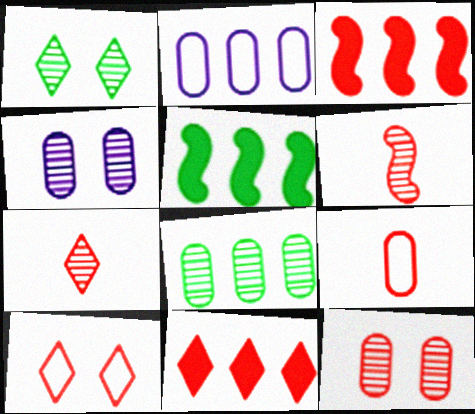[[7, 10, 11]]